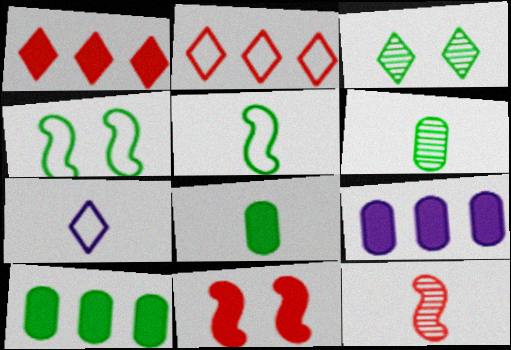[[1, 3, 7], 
[3, 5, 10], 
[7, 8, 12]]